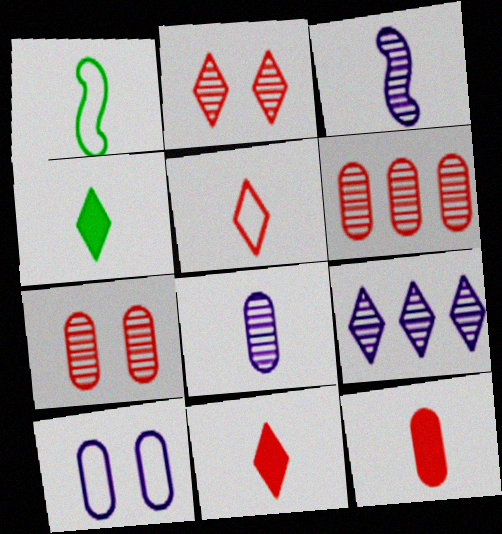[[1, 8, 11]]